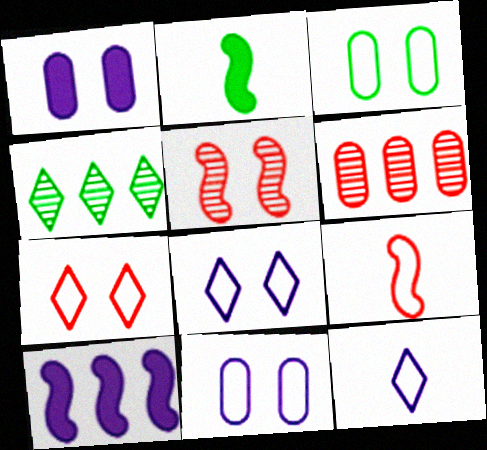[[1, 4, 9], 
[2, 3, 4], 
[2, 6, 8]]